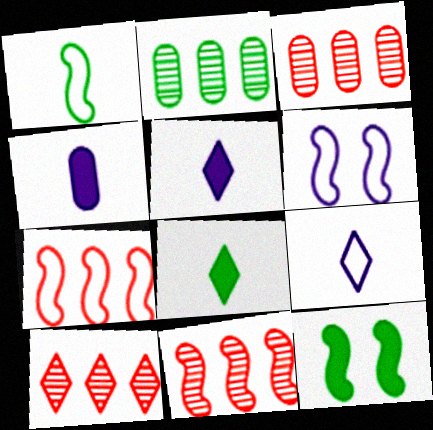[[1, 6, 7], 
[3, 6, 8], 
[3, 9, 12], 
[3, 10, 11]]